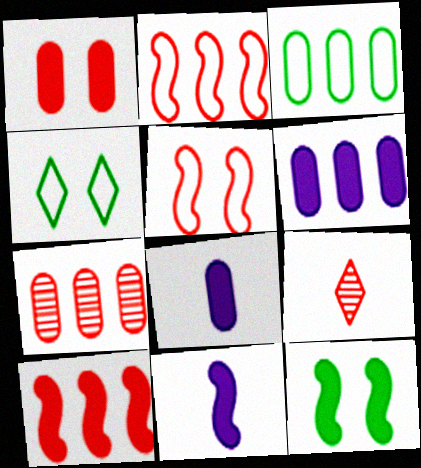[[1, 2, 9], 
[3, 6, 7], 
[4, 7, 11], 
[10, 11, 12]]